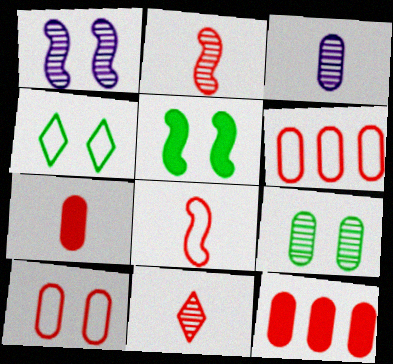[[4, 5, 9], 
[7, 8, 11]]